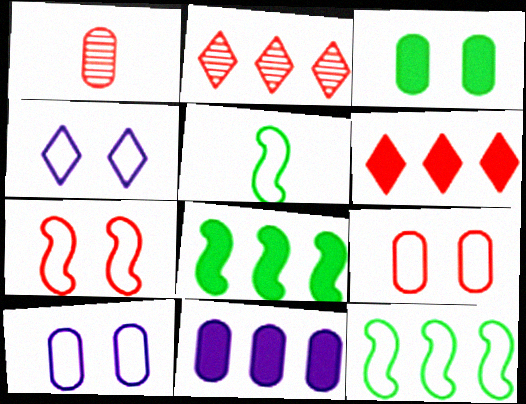[[1, 4, 8], 
[1, 6, 7], 
[2, 11, 12], 
[6, 8, 11]]